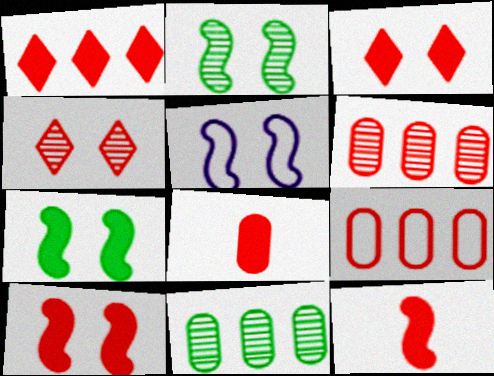[[1, 8, 10], 
[2, 5, 10], 
[4, 9, 12]]